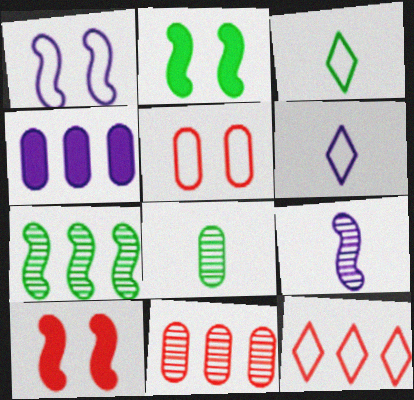[[2, 6, 11], 
[4, 5, 8], 
[4, 7, 12]]